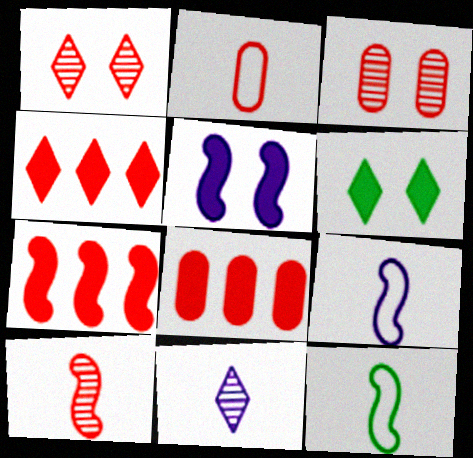[[1, 2, 7], 
[2, 3, 8], 
[4, 7, 8]]